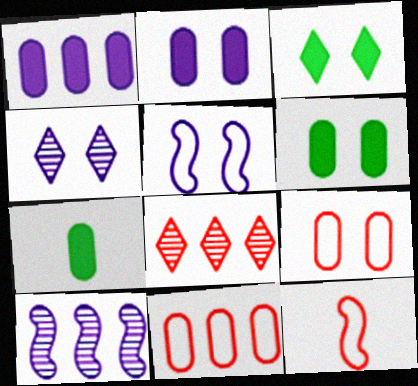[[2, 4, 5], 
[5, 7, 8]]